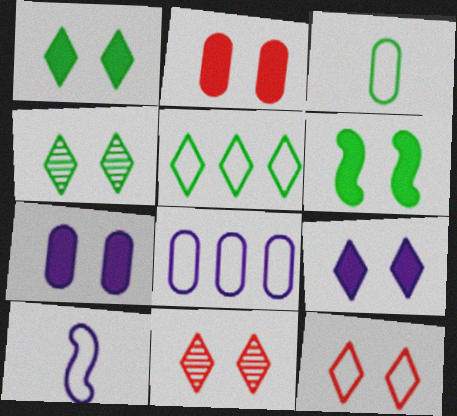[[2, 6, 9], 
[4, 9, 12]]